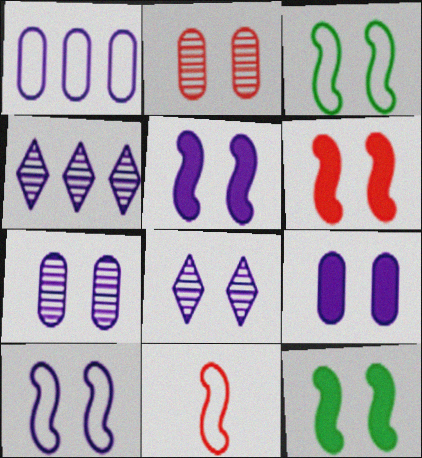[[5, 6, 12], 
[8, 9, 10]]